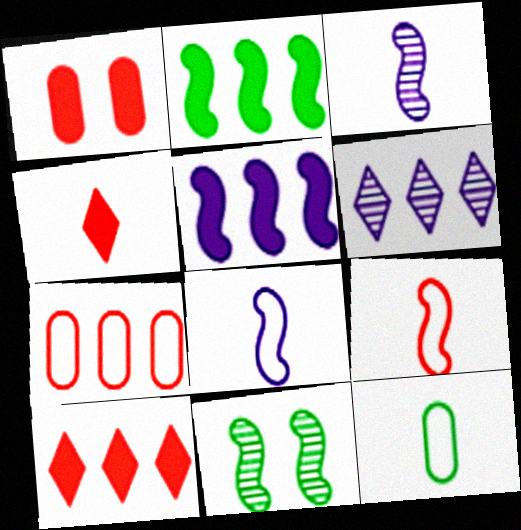[[2, 6, 7], 
[3, 4, 12], 
[5, 9, 11]]